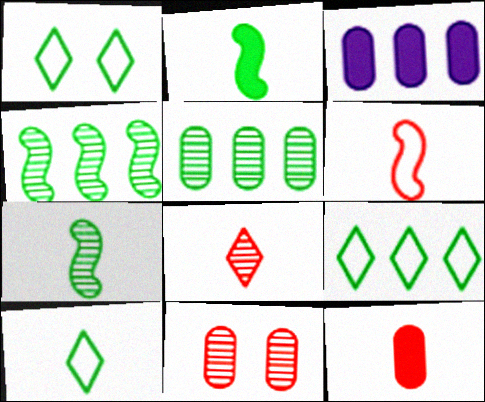[[1, 2, 5], 
[1, 9, 10], 
[6, 8, 12]]